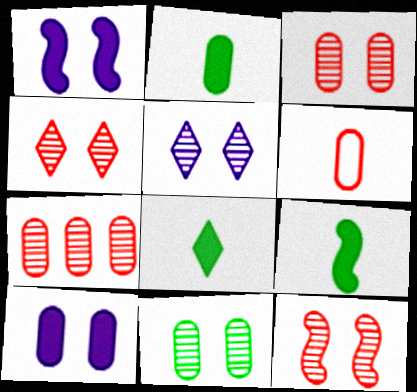[[2, 8, 9], 
[3, 4, 12], 
[5, 11, 12]]